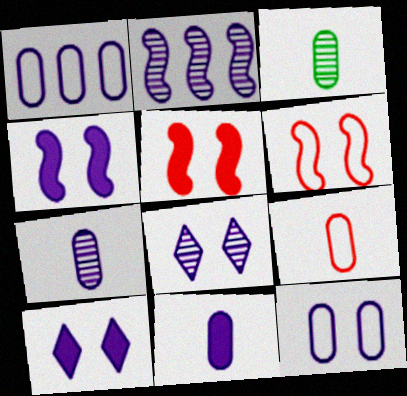[[2, 7, 8], 
[3, 9, 11], 
[4, 8, 12]]